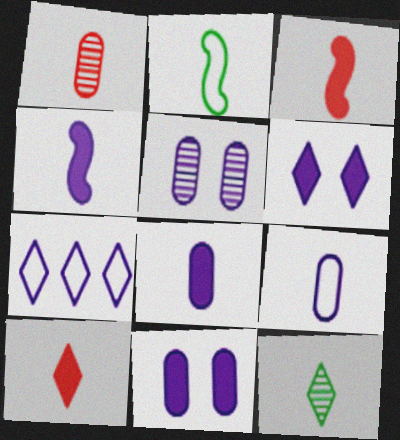[[3, 9, 12], 
[4, 5, 7]]